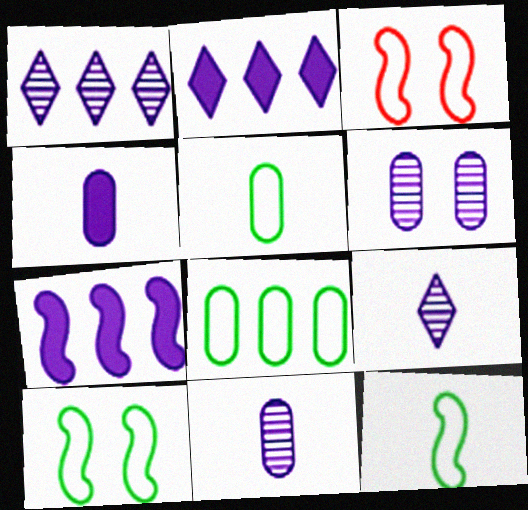[]